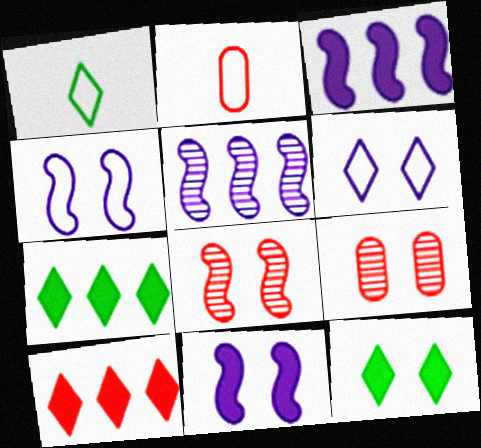[[1, 3, 9], 
[2, 5, 12], 
[2, 8, 10], 
[4, 9, 12]]